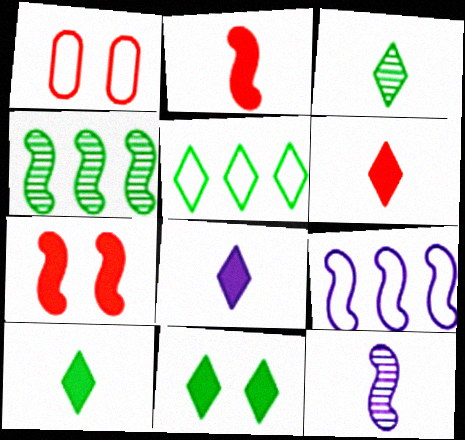[[1, 4, 8], 
[3, 5, 11], 
[6, 8, 10]]